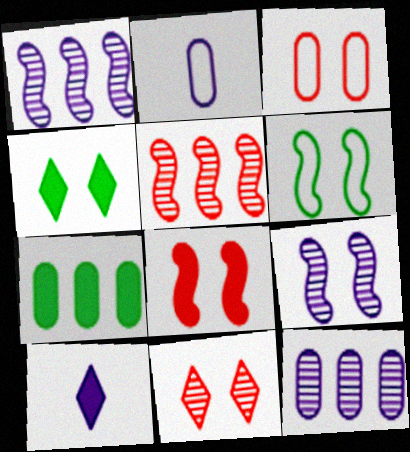[[2, 4, 5], 
[3, 4, 9], 
[3, 8, 11], 
[6, 8, 9], 
[7, 8, 10]]